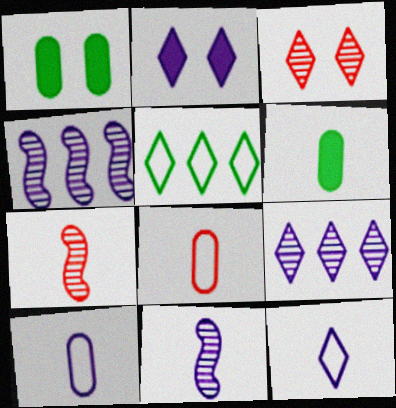[[2, 4, 10], 
[2, 9, 12], 
[6, 7, 12]]